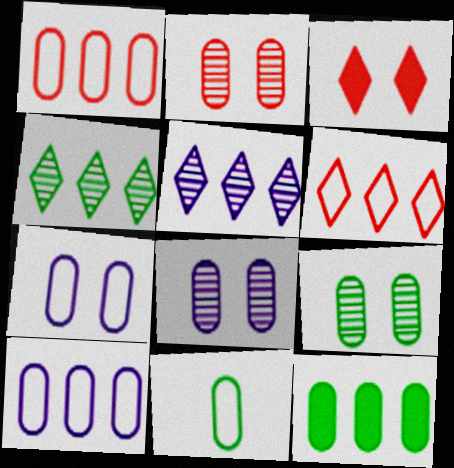[[1, 7, 11], 
[2, 8, 9], 
[9, 11, 12]]